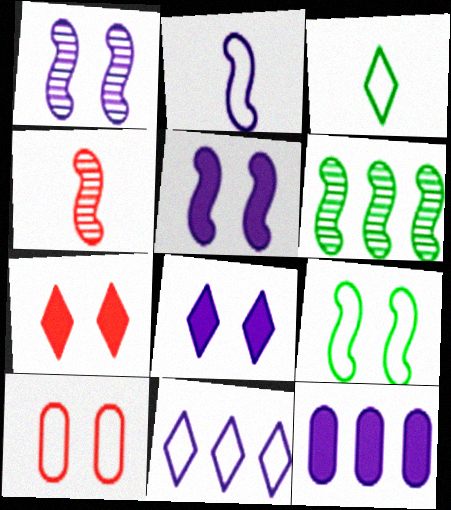[[1, 4, 6]]